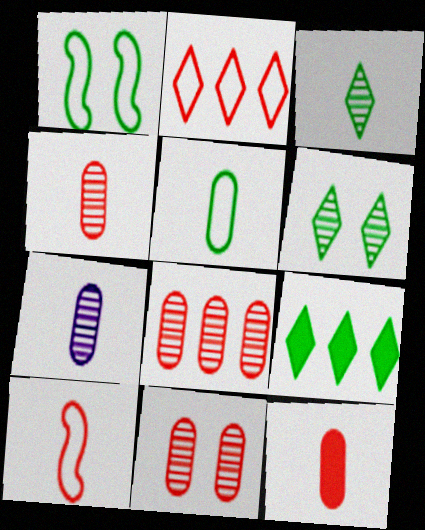[[4, 8, 11], 
[5, 7, 12]]